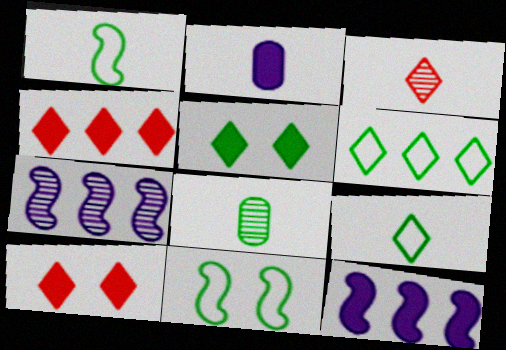[[1, 2, 3]]